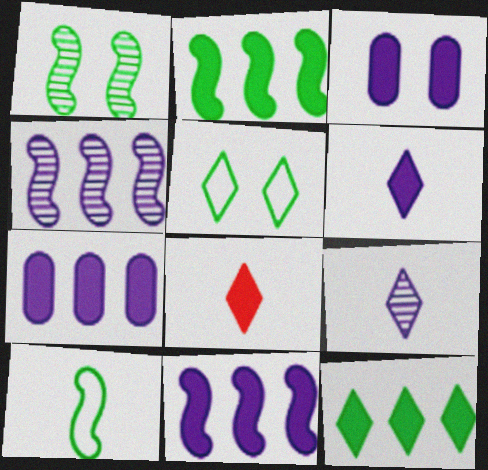[[1, 2, 10], 
[2, 3, 8], 
[3, 6, 11]]